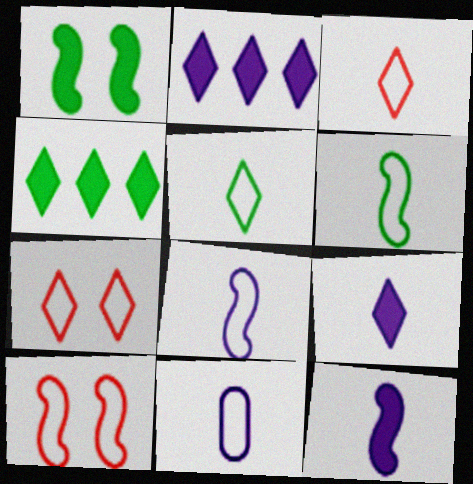[[3, 6, 11]]